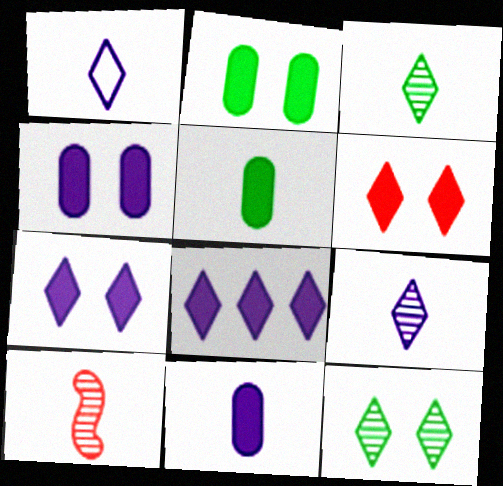[[1, 5, 10]]